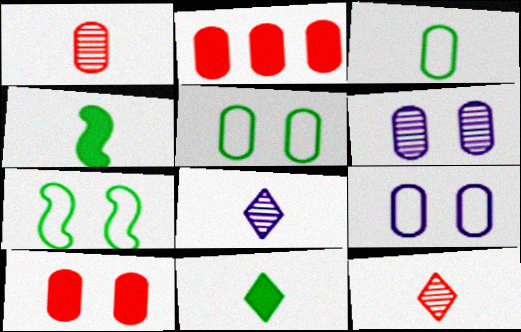[[2, 3, 6], 
[2, 7, 8], 
[5, 6, 10]]